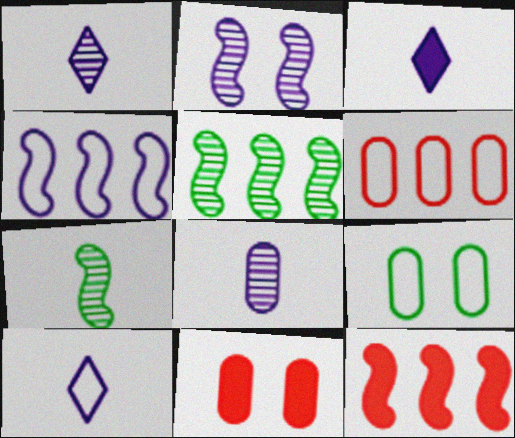[[1, 3, 10], 
[1, 9, 12], 
[4, 5, 12], 
[5, 10, 11]]